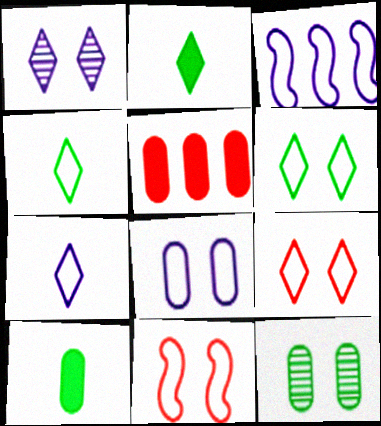[[3, 7, 8], 
[6, 8, 11]]